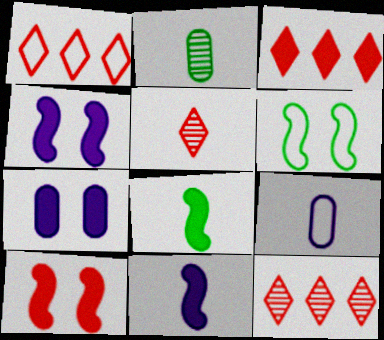[[1, 2, 4], 
[1, 3, 12], 
[1, 6, 9], 
[3, 7, 8], 
[5, 8, 9]]